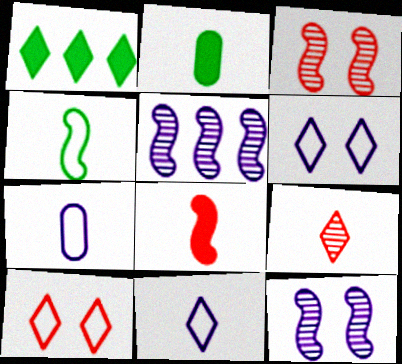[[1, 3, 7], 
[1, 6, 9], 
[2, 5, 10]]